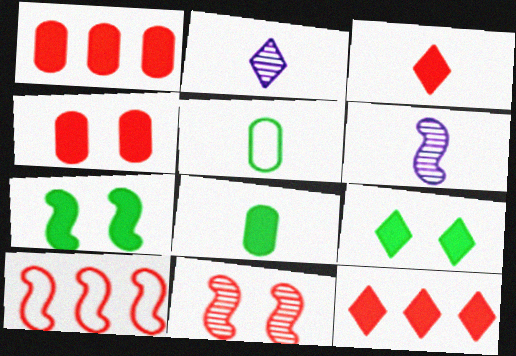[[3, 5, 6], 
[6, 7, 10]]